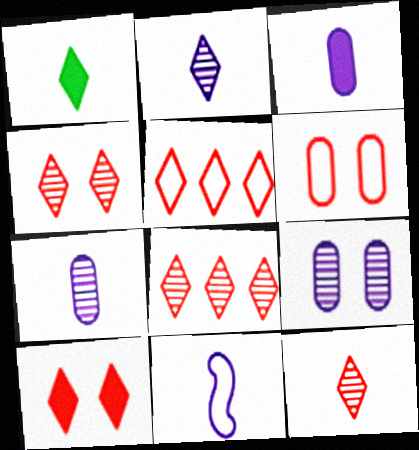[[2, 3, 11], 
[4, 8, 12], 
[5, 10, 12]]